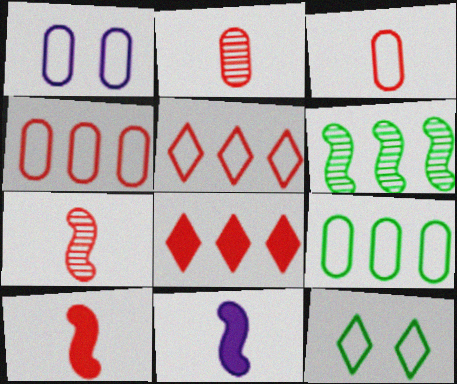[[1, 3, 9]]